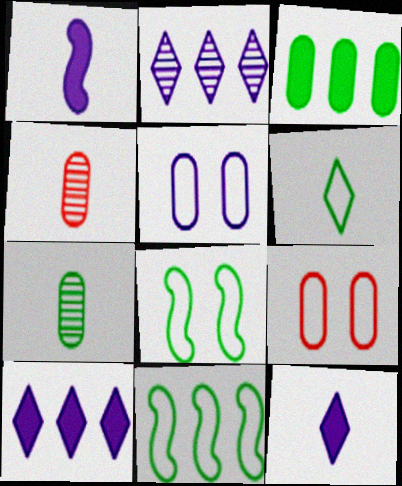[[1, 2, 5], 
[1, 4, 6], 
[3, 4, 5], 
[4, 8, 10]]